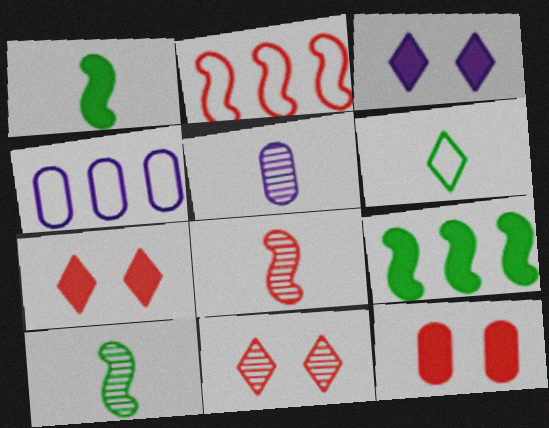[[1, 4, 11], 
[4, 7, 10]]